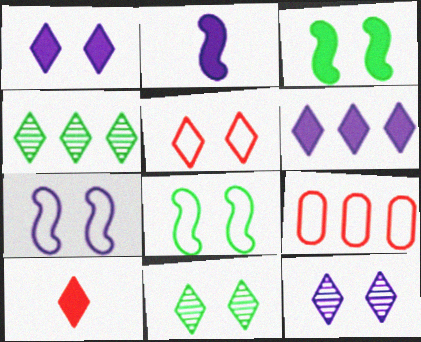[[1, 5, 11], 
[2, 9, 11]]